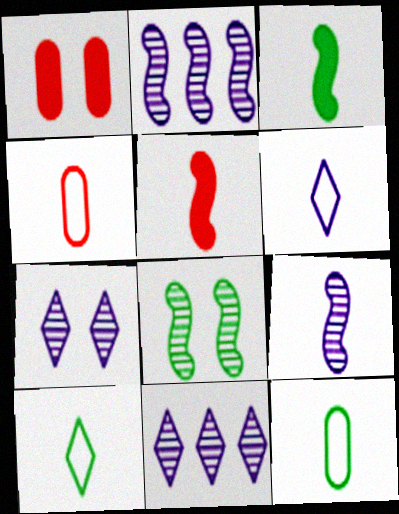[[1, 2, 10]]